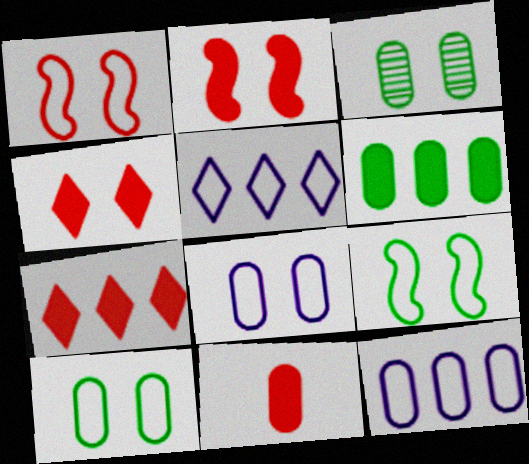[[2, 7, 11], 
[3, 11, 12]]